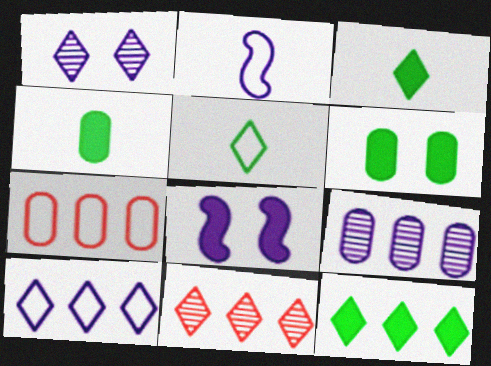[[2, 6, 11], 
[10, 11, 12]]